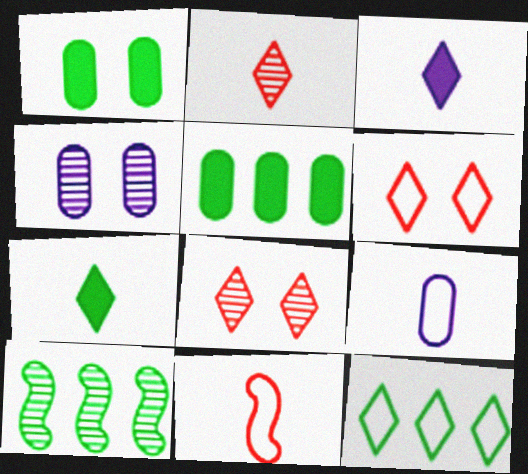[[2, 4, 10], 
[3, 8, 12], 
[5, 10, 12]]